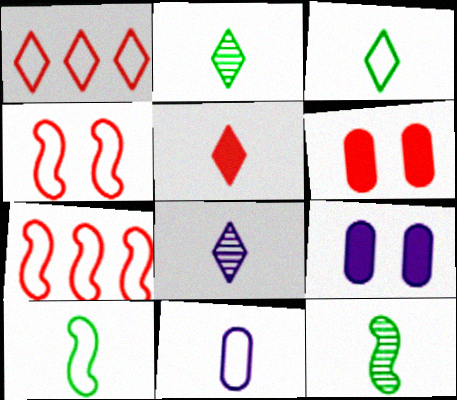[[1, 9, 12], 
[2, 7, 9], 
[3, 5, 8], 
[5, 11, 12]]